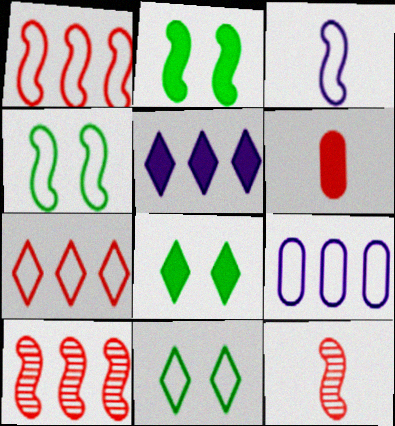[[1, 3, 4], 
[2, 3, 10], 
[2, 5, 6], 
[8, 9, 12]]